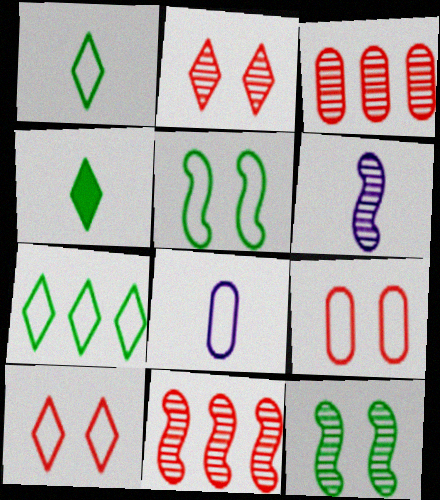[[6, 11, 12]]